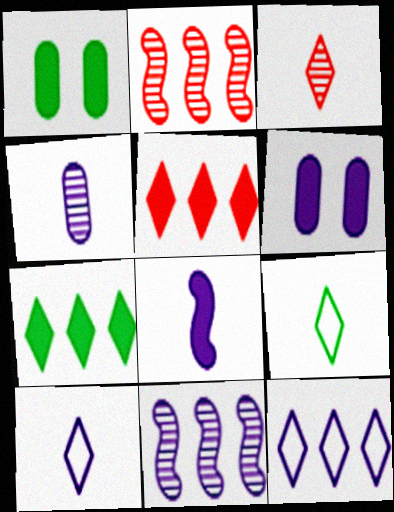[[1, 2, 10], 
[1, 5, 8], 
[2, 6, 9], 
[4, 8, 10], 
[6, 10, 11]]